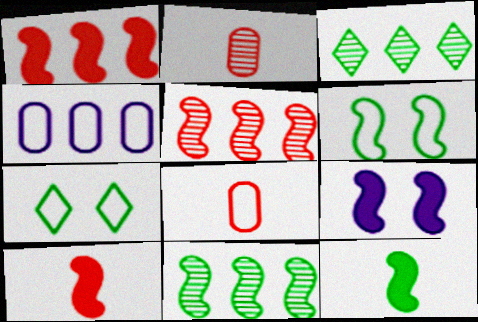[[1, 3, 4], 
[1, 9, 12], 
[3, 8, 9], 
[6, 11, 12]]